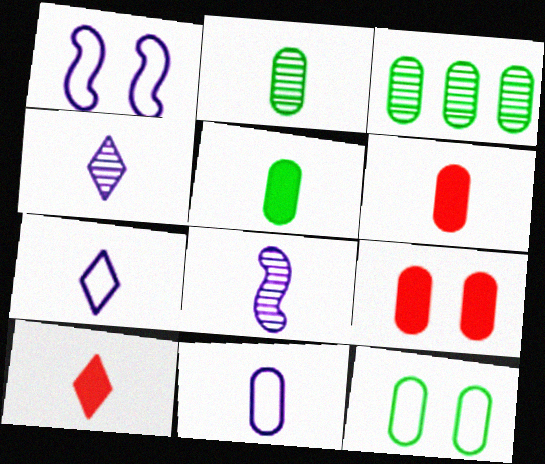[[1, 3, 10], 
[2, 6, 11], 
[3, 5, 12], 
[3, 9, 11]]